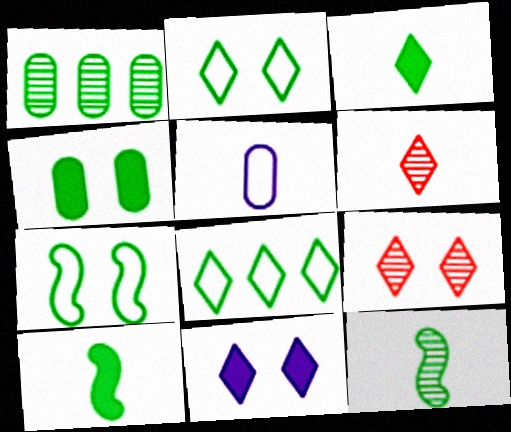[[1, 2, 10], 
[1, 3, 7], 
[2, 9, 11], 
[4, 8, 12], 
[5, 6, 10], 
[6, 8, 11]]